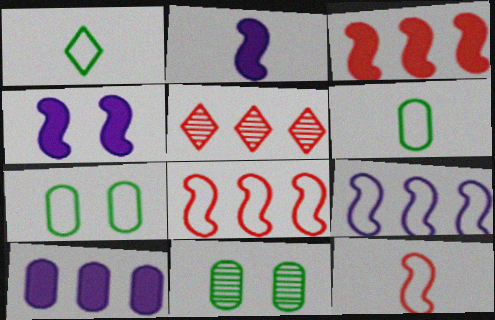[[2, 5, 7], 
[4, 5, 6]]